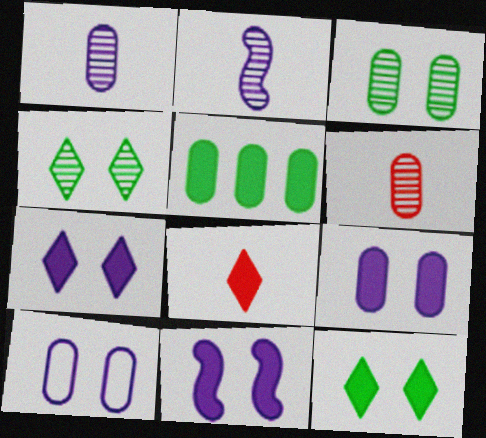[[5, 6, 10], 
[5, 8, 11], 
[7, 9, 11]]